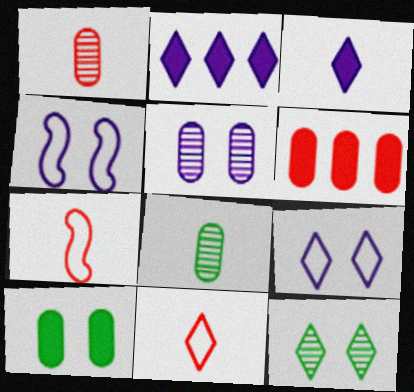[[2, 11, 12], 
[3, 7, 8]]